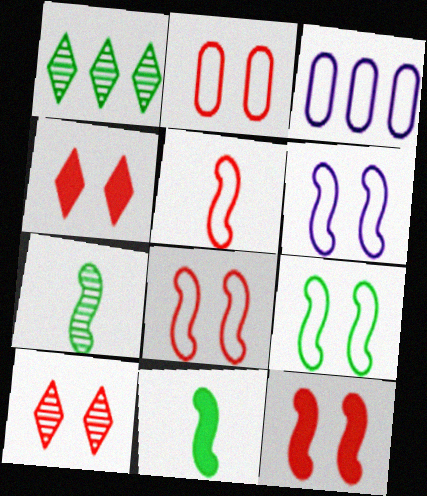[[2, 10, 12], 
[3, 4, 7], 
[3, 10, 11], 
[6, 8, 9]]